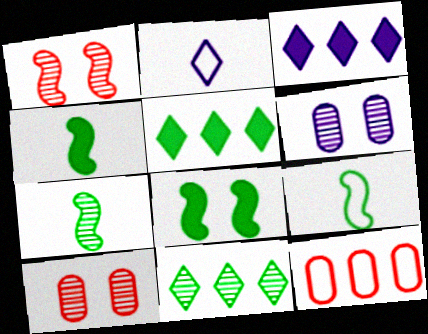[[3, 9, 10], 
[4, 7, 9]]